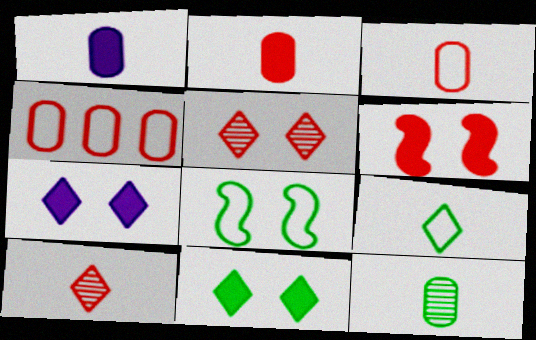[[1, 3, 12], 
[4, 6, 10]]